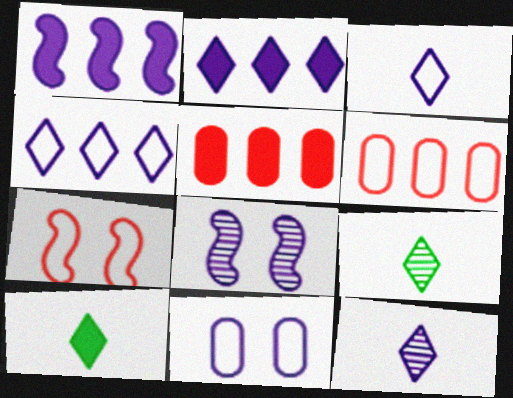[[1, 11, 12], 
[6, 8, 10]]